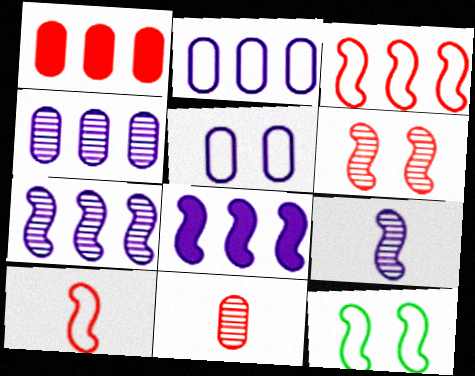[]